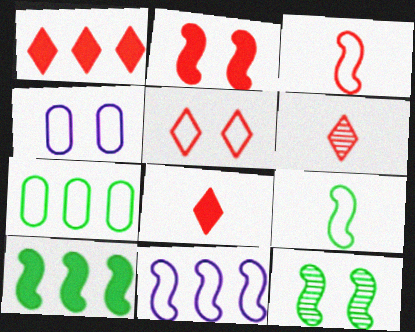[[1, 5, 6], 
[4, 6, 10], 
[9, 10, 12]]